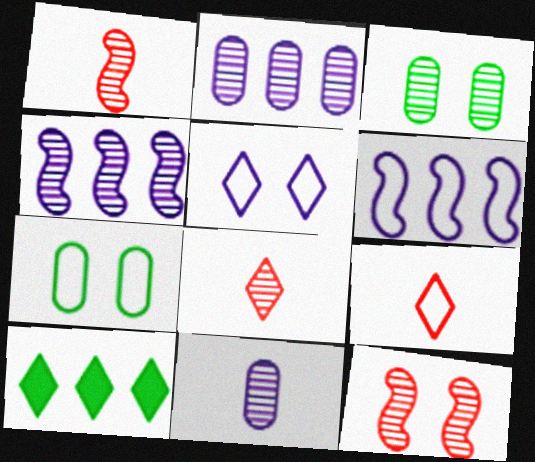[[3, 4, 8], 
[5, 8, 10], 
[6, 7, 9]]